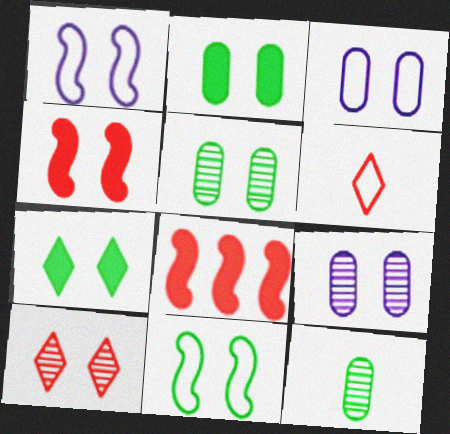[[1, 2, 10], 
[5, 7, 11]]